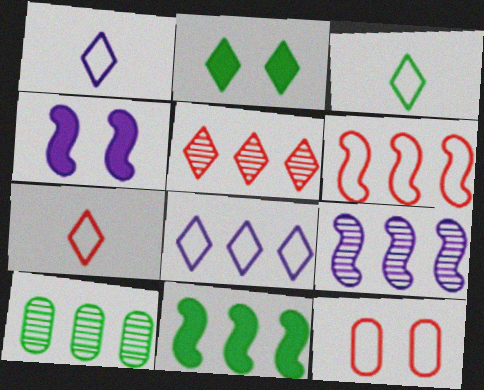[[1, 2, 5], 
[1, 3, 7], 
[4, 7, 10], 
[5, 9, 10], 
[6, 7, 12], 
[6, 9, 11]]